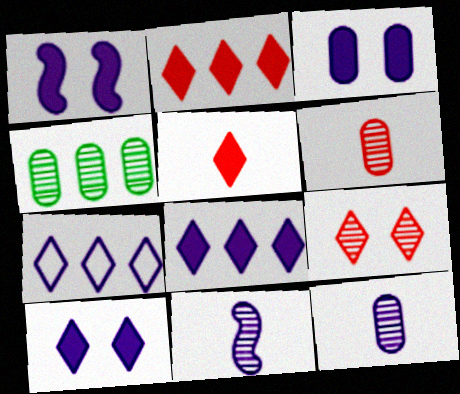[[1, 3, 10], 
[1, 7, 12], 
[3, 7, 11], 
[4, 9, 11]]